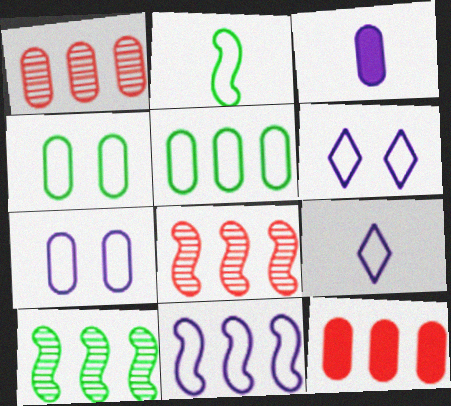[[1, 3, 4], 
[7, 9, 11]]